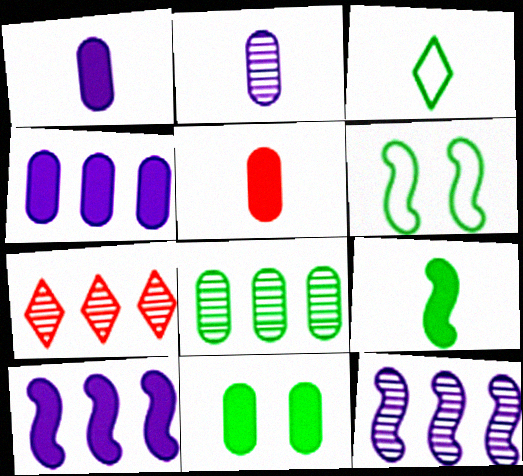[[1, 6, 7], 
[4, 5, 11], 
[7, 8, 12]]